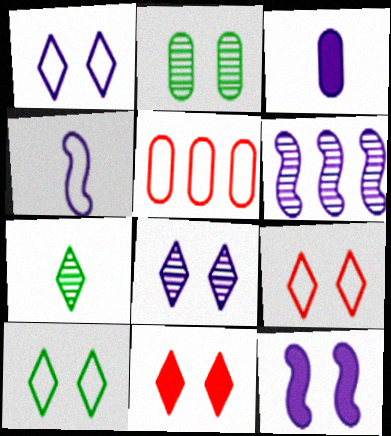[[1, 3, 6], 
[1, 9, 10], 
[2, 3, 5], 
[2, 9, 12], 
[4, 5, 10], 
[4, 6, 12], 
[5, 7, 12], 
[8, 10, 11]]